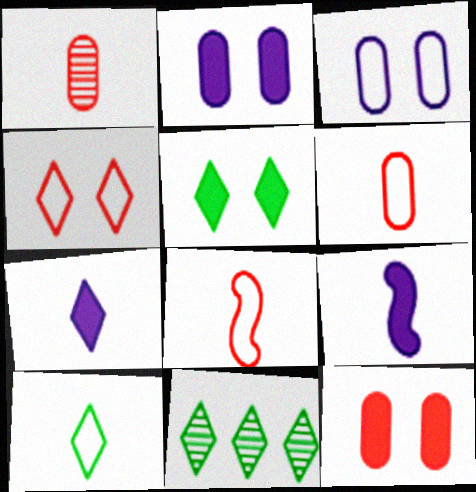[[1, 9, 10], 
[2, 8, 11], 
[4, 7, 11], 
[5, 10, 11]]